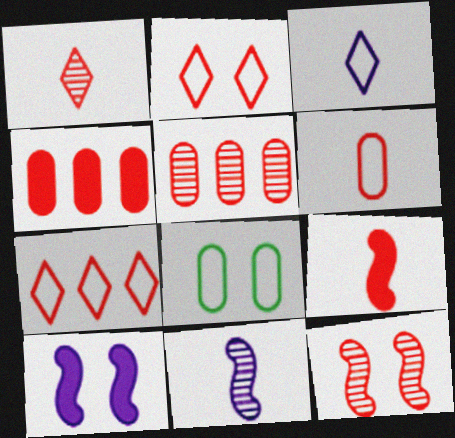[[1, 5, 12], 
[1, 6, 9], 
[2, 5, 9]]